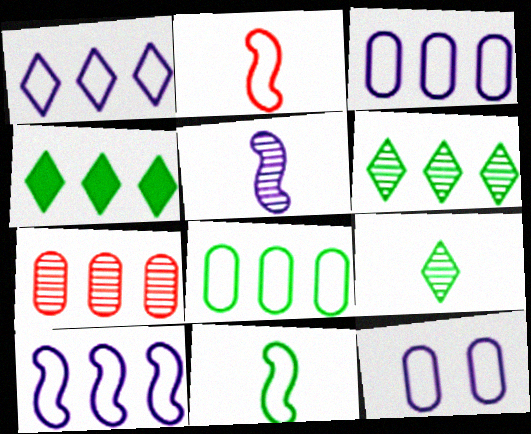[[1, 3, 10], 
[4, 7, 10]]